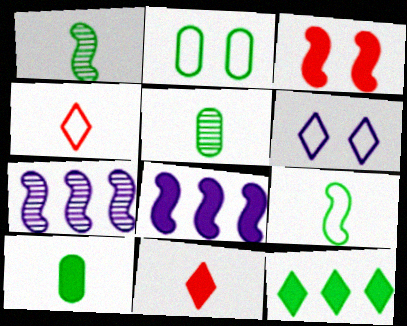[[1, 2, 12], 
[2, 7, 11], 
[3, 7, 9]]